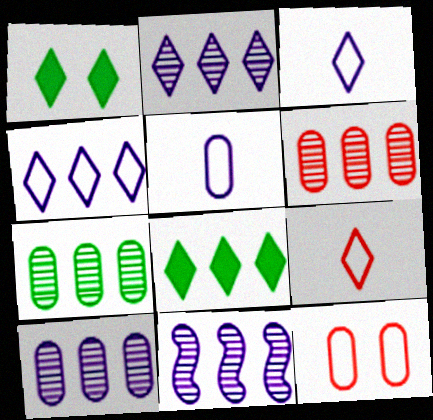[[1, 2, 9], 
[2, 10, 11], 
[6, 7, 10]]